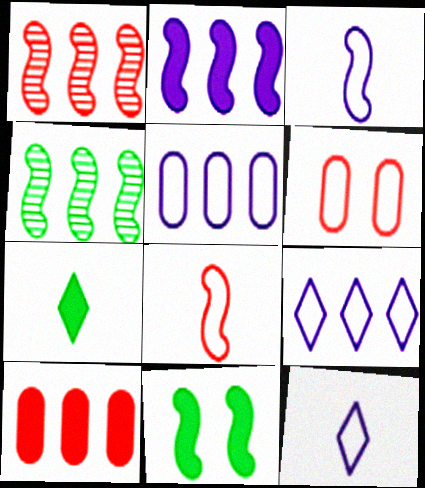[[1, 3, 11], 
[4, 9, 10]]